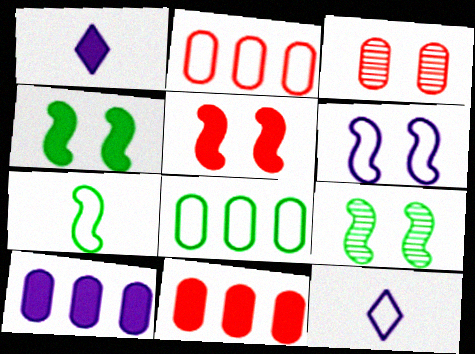[[1, 2, 9], 
[1, 4, 11], 
[5, 6, 9], 
[9, 11, 12]]